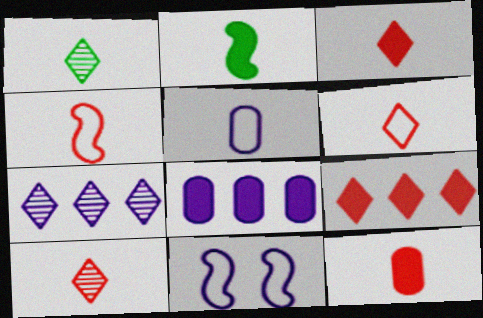[[2, 5, 10], 
[3, 6, 10], 
[4, 10, 12]]